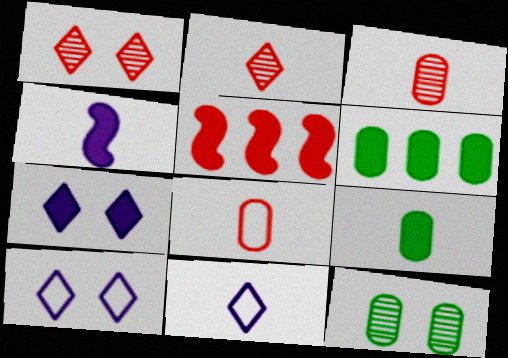[[1, 5, 8], 
[5, 7, 9], 
[5, 11, 12]]